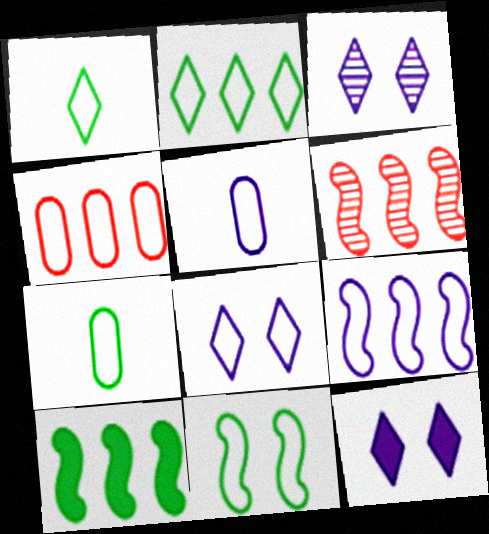[[2, 4, 9], 
[2, 7, 11], 
[3, 8, 12], 
[5, 8, 9], 
[6, 7, 12], 
[6, 9, 10]]